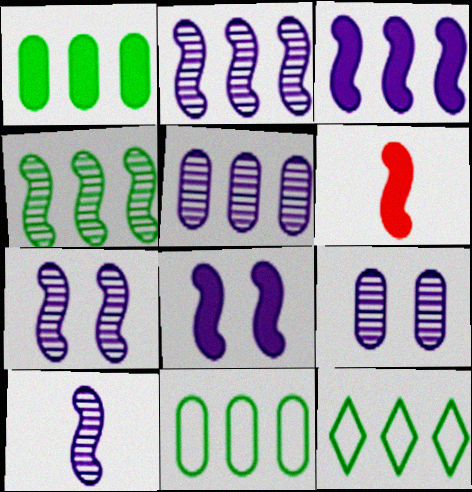[[1, 4, 12], 
[2, 7, 10], 
[6, 9, 12]]